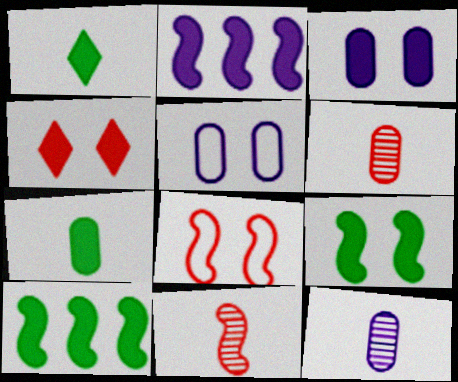[[2, 4, 7], 
[3, 4, 9]]